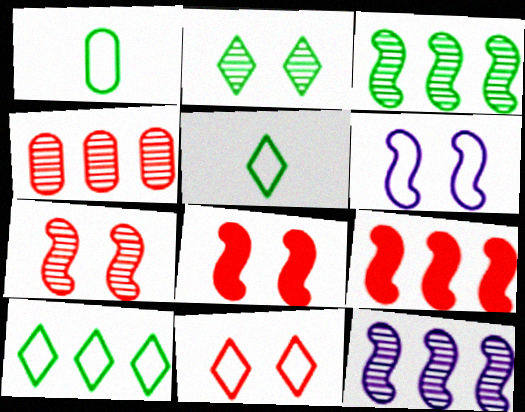[]